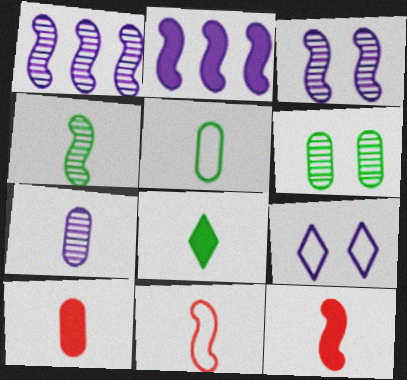[[2, 7, 9], 
[4, 5, 8], 
[5, 7, 10], 
[7, 8, 11]]